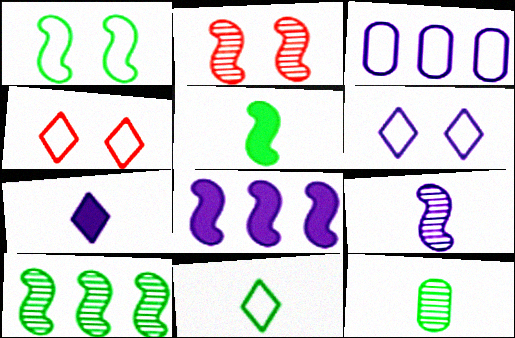[[1, 5, 10], 
[2, 9, 10], 
[4, 8, 12], 
[5, 11, 12]]